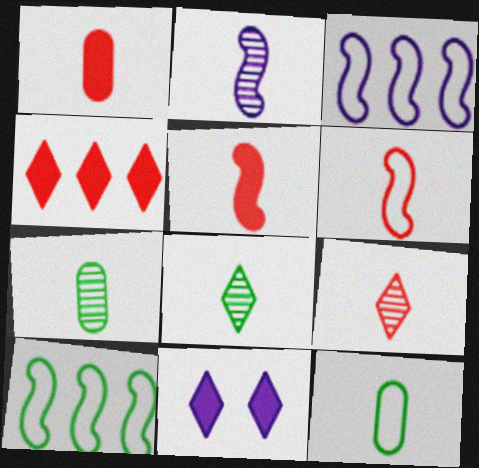[[1, 6, 9], 
[2, 7, 9]]